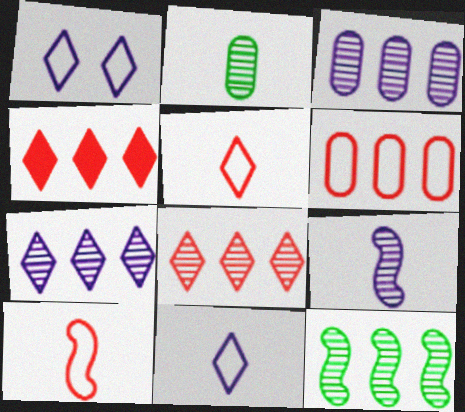[[3, 8, 12]]